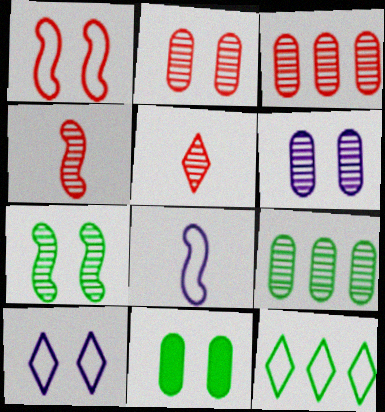[]